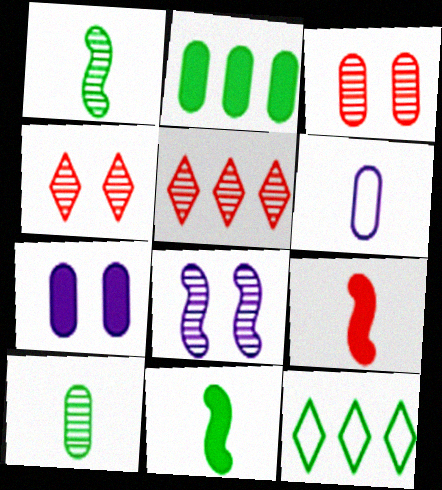[[2, 3, 6], 
[5, 8, 10]]